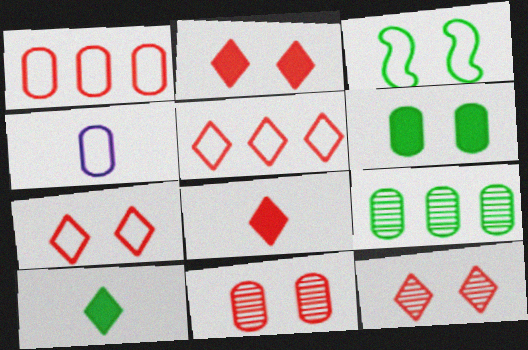[[2, 7, 12], 
[3, 4, 5], 
[3, 9, 10], 
[5, 8, 12]]